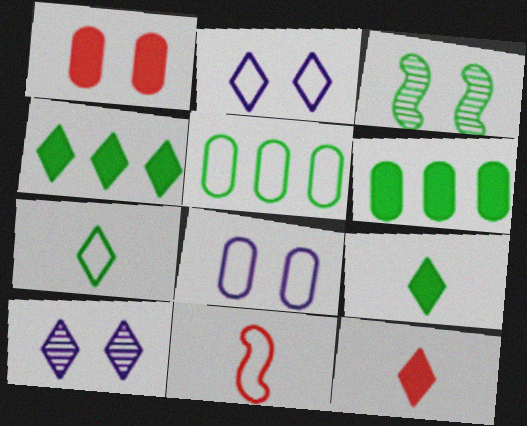[[1, 2, 3], 
[2, 5, 11], 
[3, 5, 9], 
[3, 6, 7], 
[6, 10, 11]]